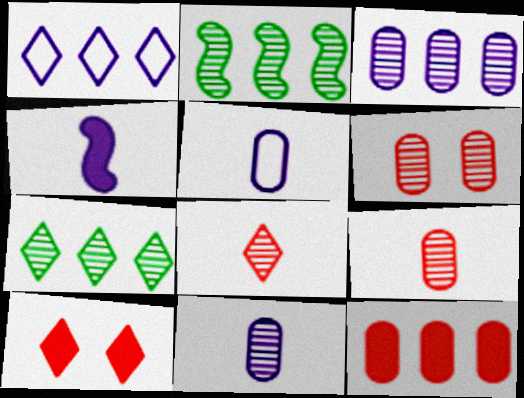[[1, 2, 12], 
[2, 5, 10]]